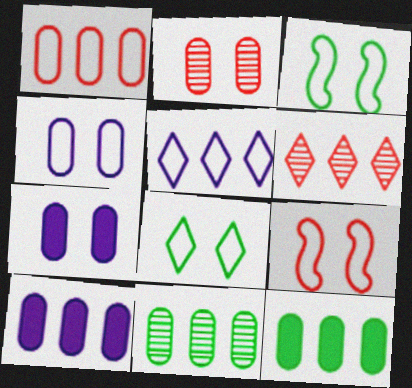[[1, 10, 11], 
[4, 8, 9]]